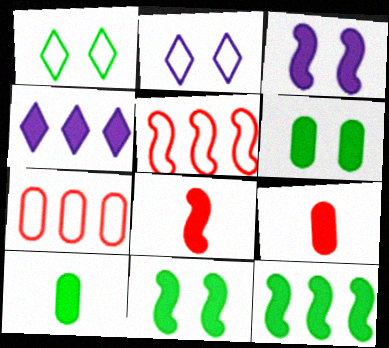[[3, 8, 12], 
[4, 6, 8], 
[4, 9, 11]]